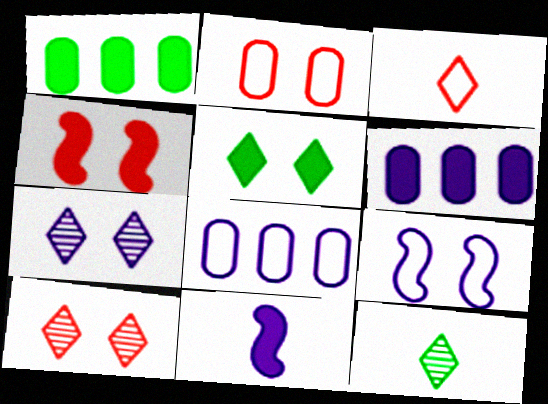[[2, 4, 10], 
[4, 8, 12], 
[7, 8, 11]]